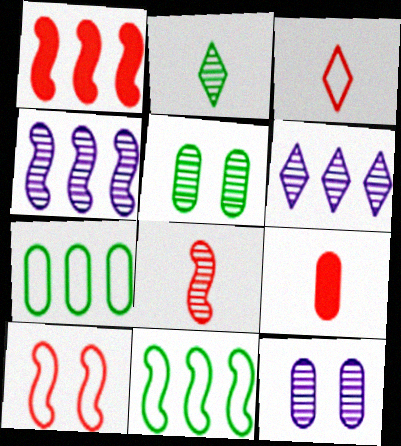[[1, 4, 11], 
[1, 6, 7], 
[1, 8, 10], 
[3, 8, 9], 
[5, 6, 8], 
[7, 9, 12]]